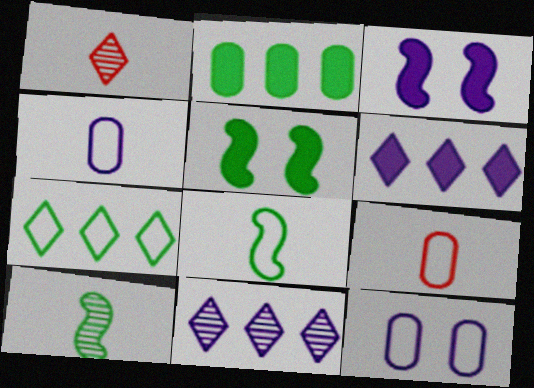[[3, 4, 11], 
[5, 9, 11]]